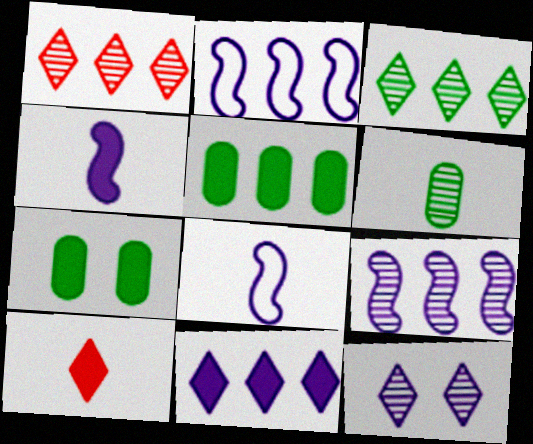[[1, 2, 5], 
[1, 7, 8], 
[6, 8, 10]]